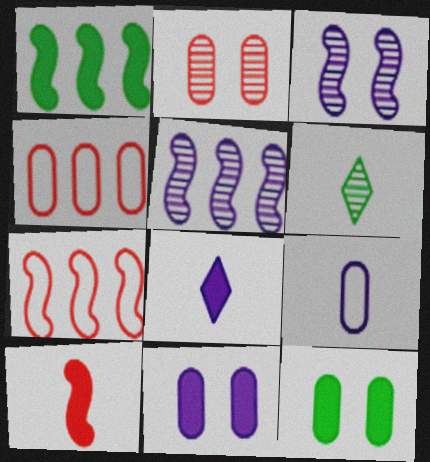[[1, 5, 7], 
[2, 5, 6], 
[6, 7, 11], 
[6, 9, 10]]